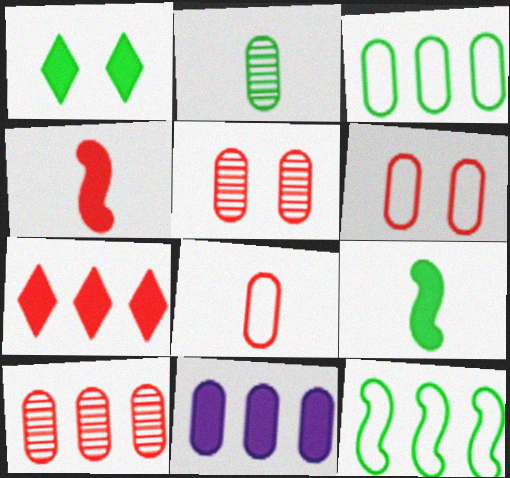[[1, 2, 12], 
[1, 4, 11], 
[2, 6, 11], 
[3, 10, 11]]